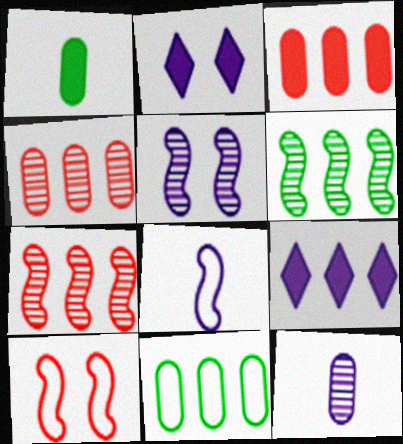[[7, 9, 11]]